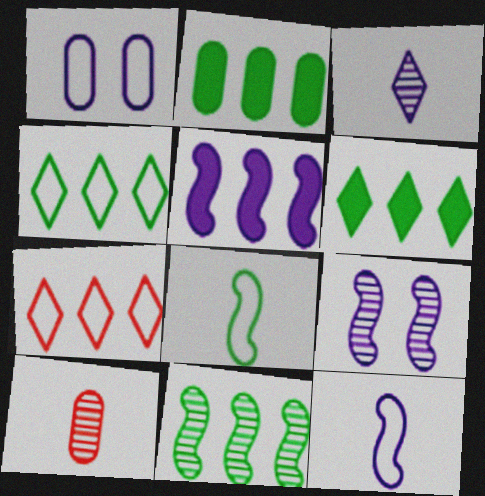[[1, 2, 10], 
[1, 3, 5], 
[1, 7, 8], 
[2, 4, 11], 
[5, 9, 12]]